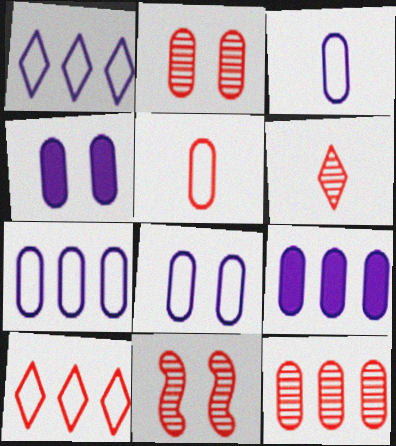[[3, 7, 8], 
[6, 11, 12]]